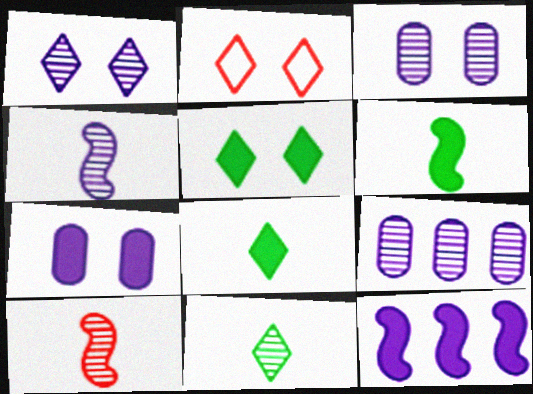[[1, 2, 5], 
[1, 4, 9], 
[2, 6, 9]]